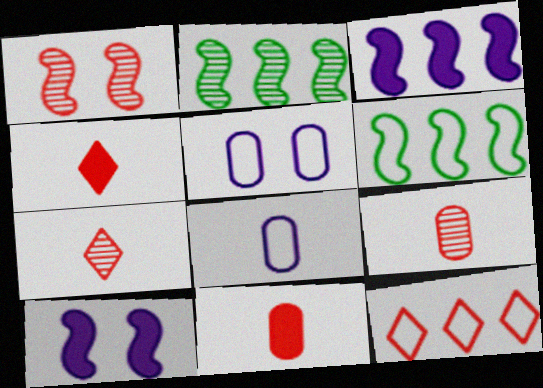[[1, 11, 12], 
[2, 4, 5]]